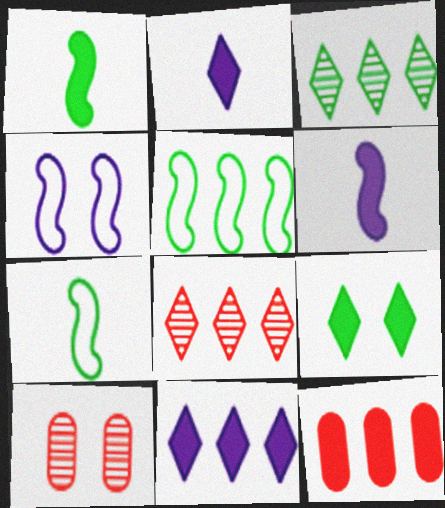[[2, 5, 10], 
[4, 9, 10], 
[6, 9, 12], 
[7, 10, 11]]